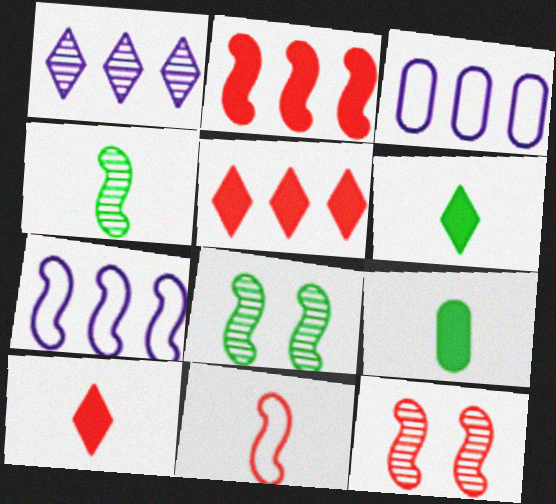[[2, 11, 12], 
[3, 6, 12], 
[3, 8, 10]]